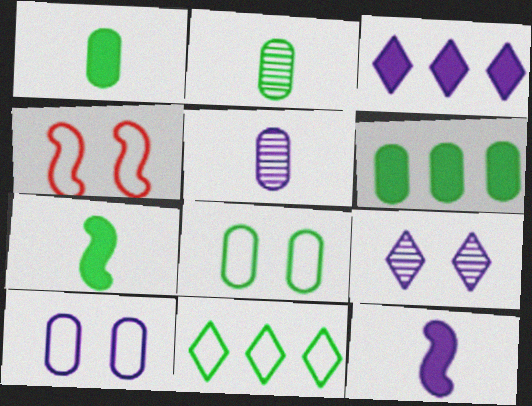[[2, 3, 4], 
[2, 6, 8]]